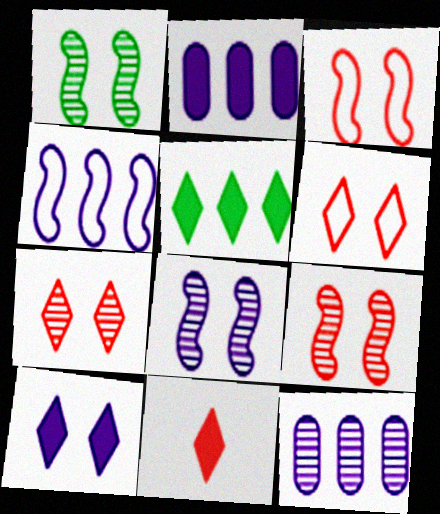[[1, 8, 9], 
[5, 10, 11]]